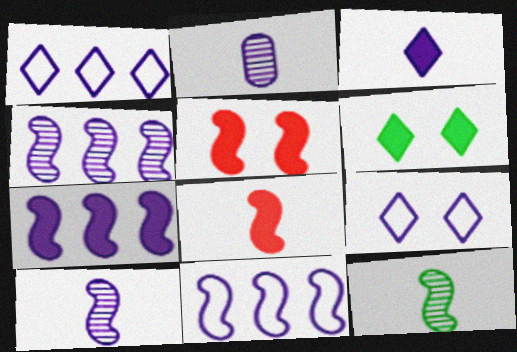[[2, 7, 9], 
[4, 7, 11], 
[5, 11, 12]]